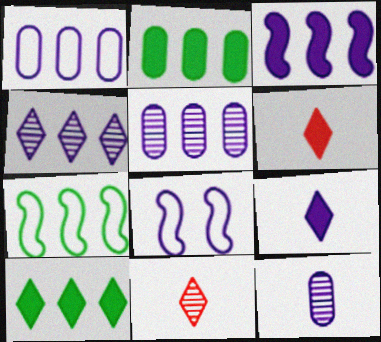[[1, 3, 4], 
[2, 8, 11], 
[5, 8, 9]]